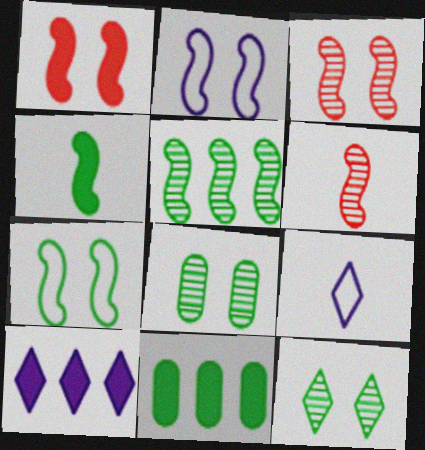[[3, 9, 11], 
[4, 5, 7]]